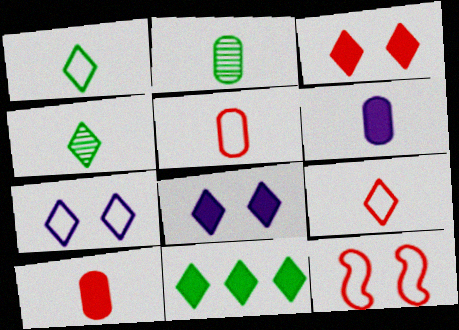[[2, 5, 6]]